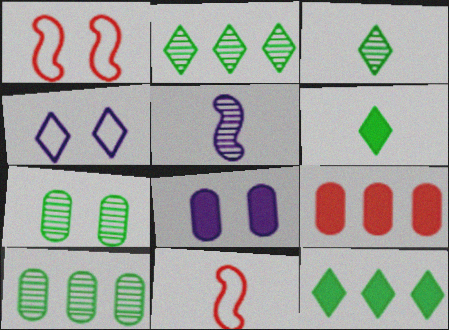[[2, 8, 11]]